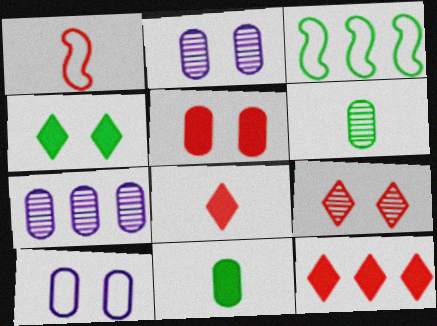[[1, 4, 7], 
[2, 3, 8], 
[3, 4, 6], 
[3, 7, 12]]